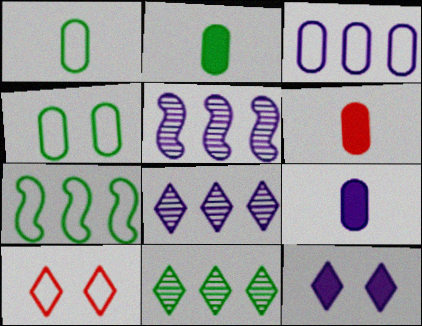[[2, 5, 10], 
[2, 6, 9]]